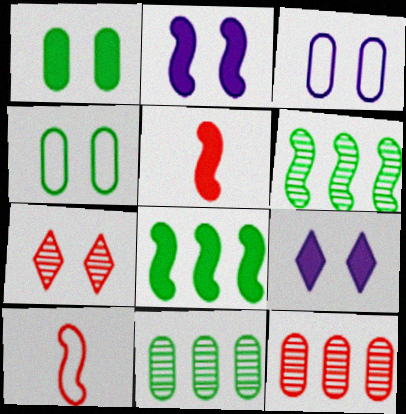[[2, 4, 7], 
[2, 5, 8], 
[2, 6, 10], 
[9, 10, 11]]